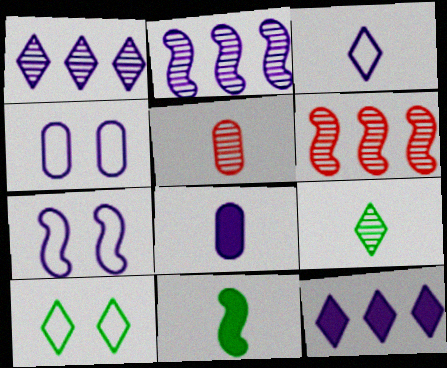[[1, 7, 8], 
[3, 5, 11], 
[6, 7, 11], 
[6, 8, 10]]